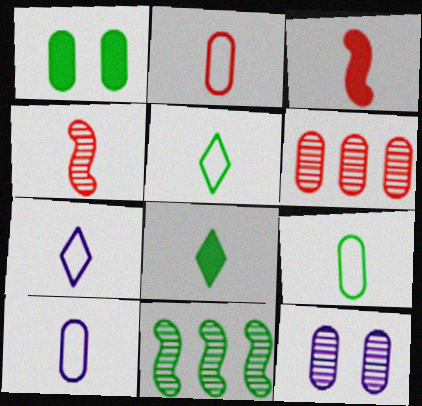[[1, 5, 11], 
[1, 6, 10], 
[2, 9, 10], 
[4, 8, 10]]